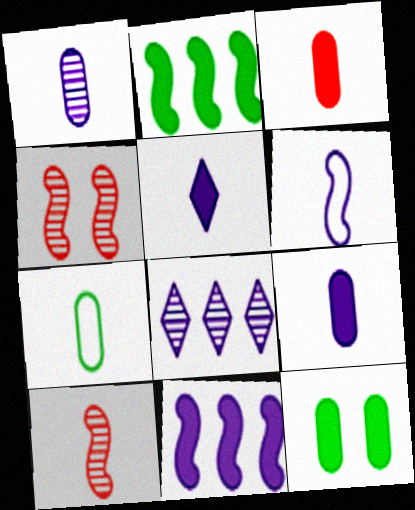[[1, 3, 7], 
[1, 5, 6], 
[2, 4, 6], 
[5, 7, 10]]